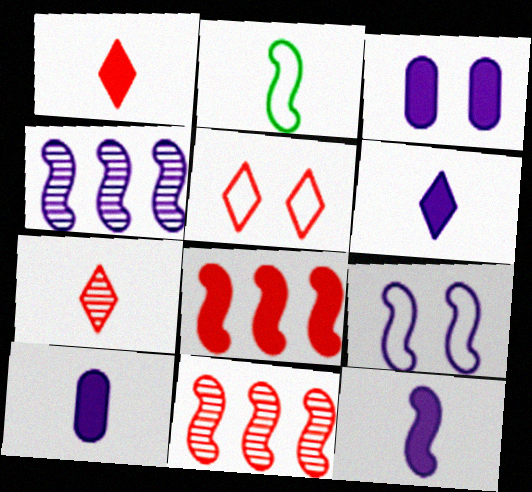[[2, 7, 10], 
[4, 9, 12], 
[6, 10, 12]]